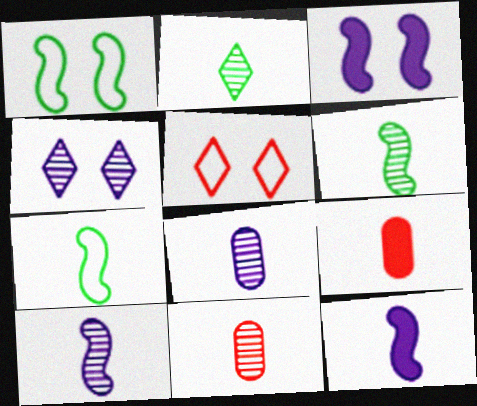[[2, 10, 11]]